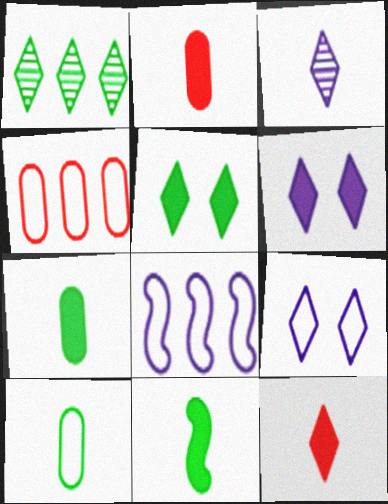[[1, 9, 12]]